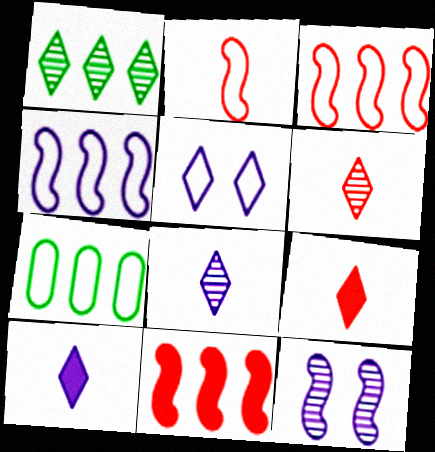[[1, 5, 9], 
[2, 5, 7], 
[7, 9, 12]]